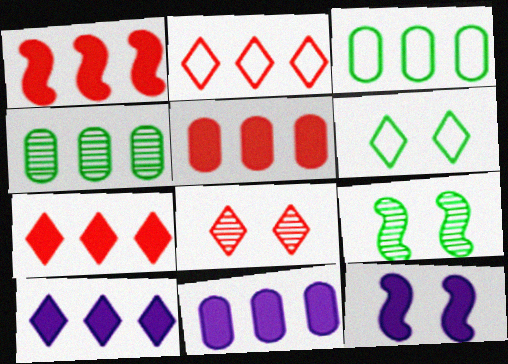[[1, 5, 7]]